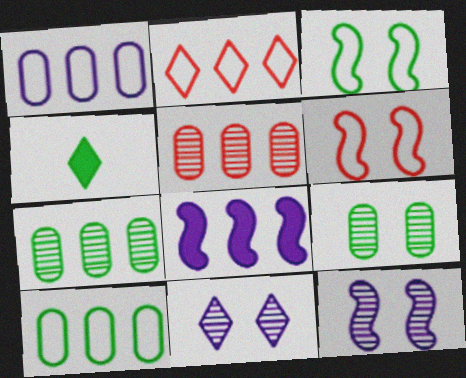[[2, 4, 11], 
[2, 7, 8], 
[3, 4, 7]]